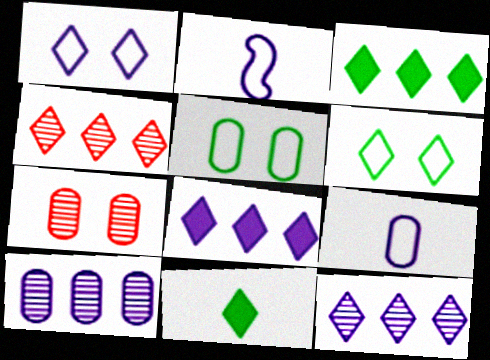[[1, 4, 11], 
[2, 3, 7]]